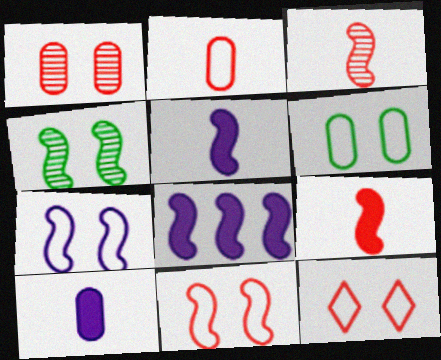[[6, 7, 12]]